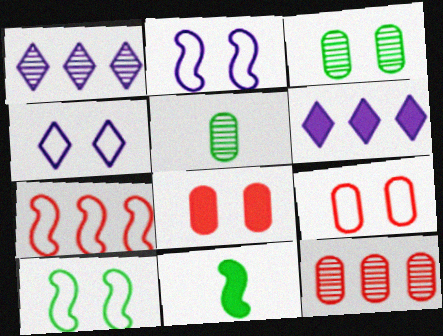[[1, 9, 11], 
[4, 9, 10], 
[4, 11, 12], 
[6, 8, 11]]